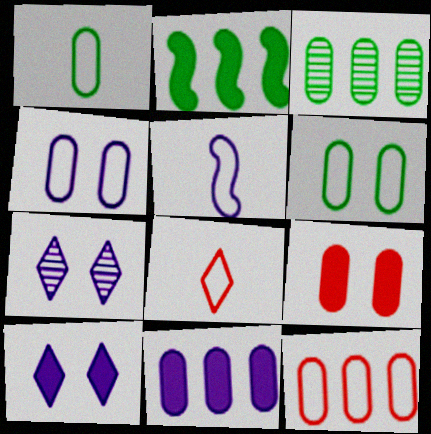[[1, 4, 12], 
[1, 5, 8], 
[3, 11, 12], 
[5, 7, 11]]